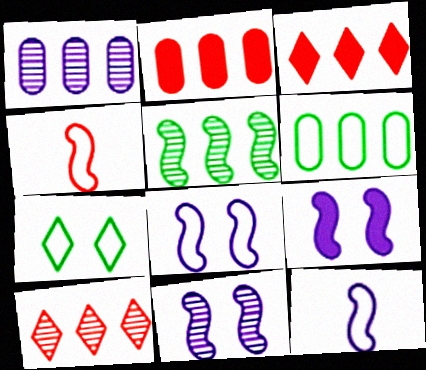[[1, 2, 6], 
[1, 5, 10], 
[4, 5, 9], 
[8, 9, 11]]